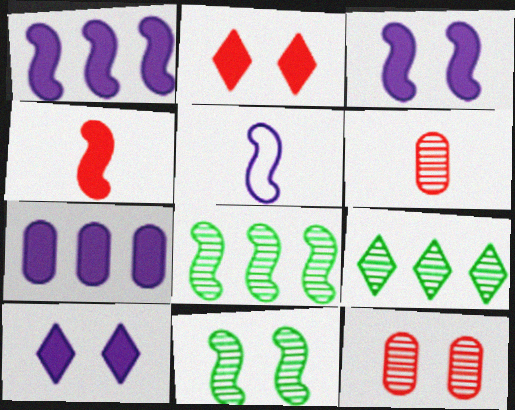[]